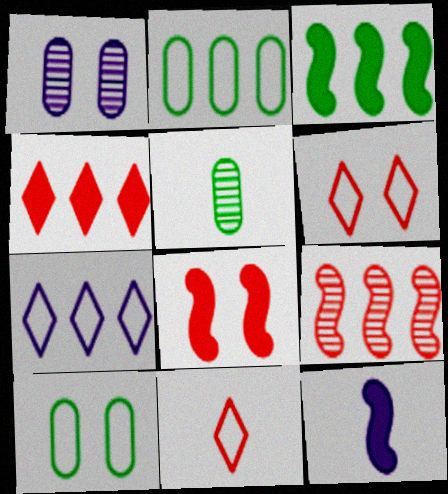[[1, 3, 11], 
[1, 7, 12], 
[3, 8, 12], 
[5, 7, 8], 
[5, 11, 12]]